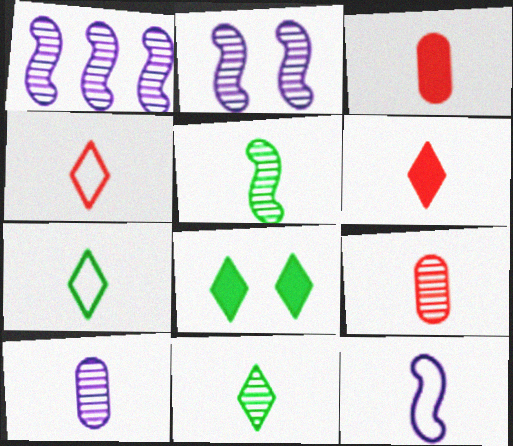[[3, 11, 12]]